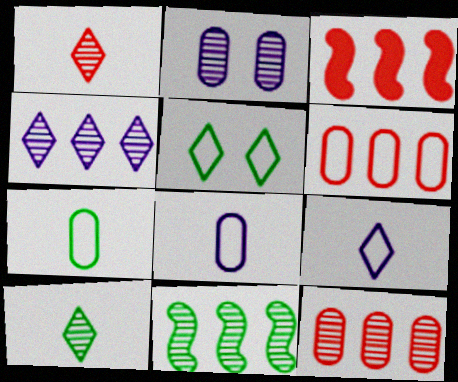[[1, 2, 11], 
[4, 11, 12]]